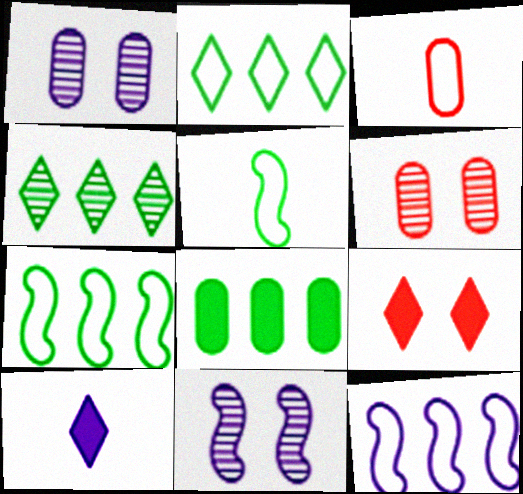[[1, 3, 8], 
[1, 10, 12], 
[4, 7, 8], 
[6, 7, 10]]